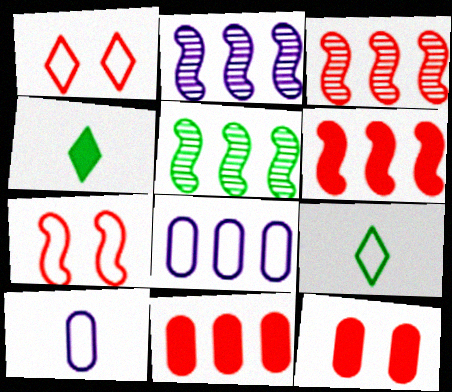[[2, 3, 5], 
[2, 9, 12], 
[7, 8, 9]]